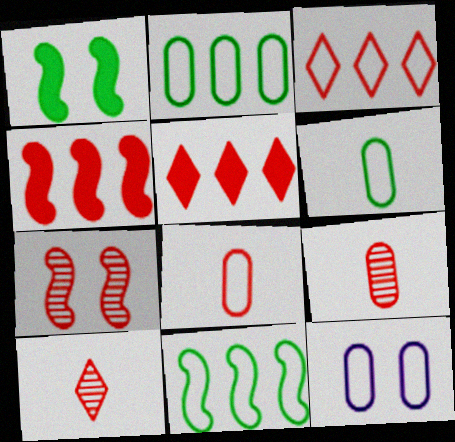[[2, 8, 12], 
[5, 7, 8]]